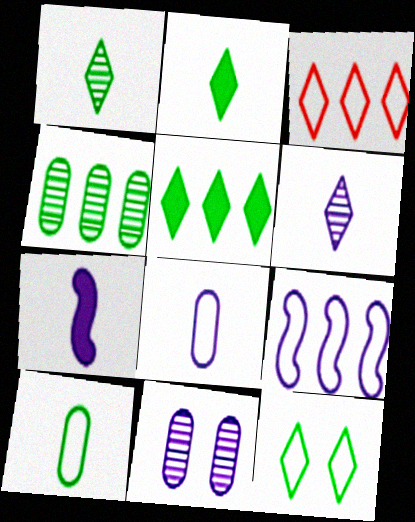[[1, 5, 12], 
[6, 7, 8]]